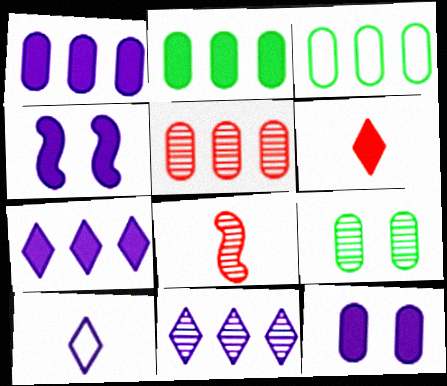[[1, 3, 5], 
[2, 4, 6], 
[8, 9, 11]]